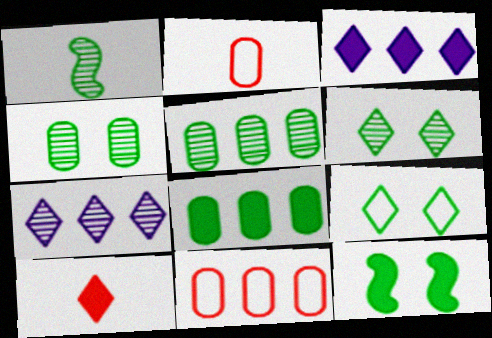[[1, 5, 6], 
[1, 8, 9], 
[2, 7, 12], 
[4, 9, 12], 
[7, 9, 10]]